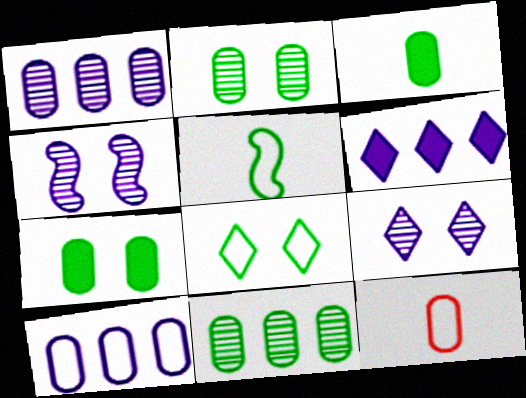[[1, 7, 12]]